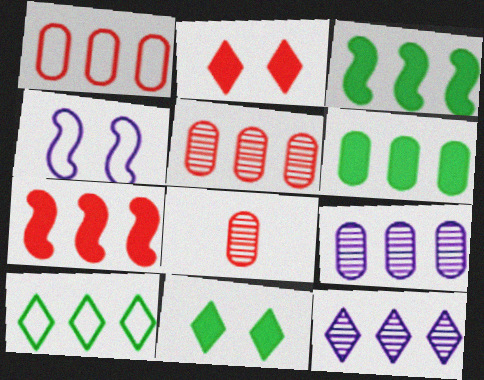[[1, 3, 12], 
[1, 6, 9], 
[7, 9, 10]]